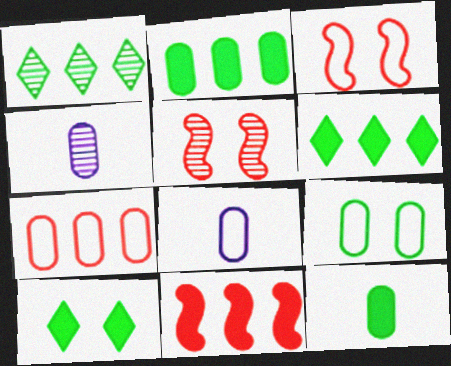[[1, 4, 5], 
[3, 4, 6], 
[5, 6, 8], 
[7, 8, 9]]